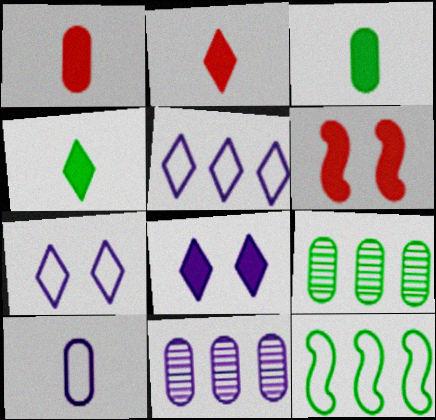[]